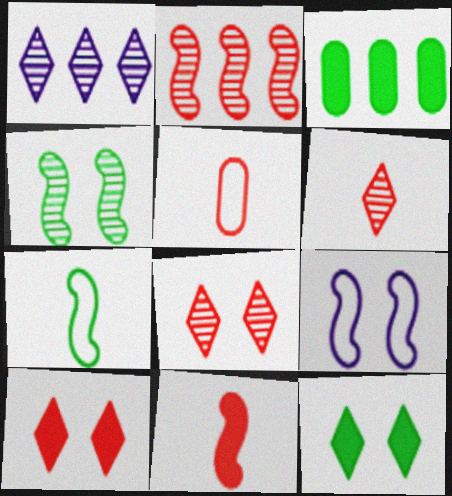[[2, 5, 10], 
[3, 6, 9], 
[5, 6, 11]]